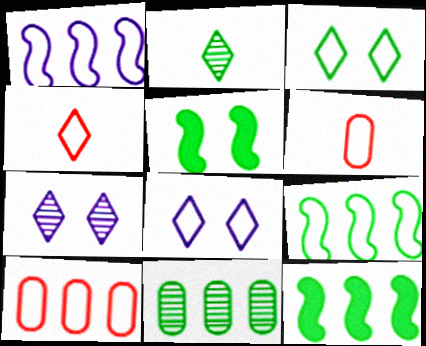[[1, 3, 6], 
[6, 7, 12], 
[6, 8, 9]]